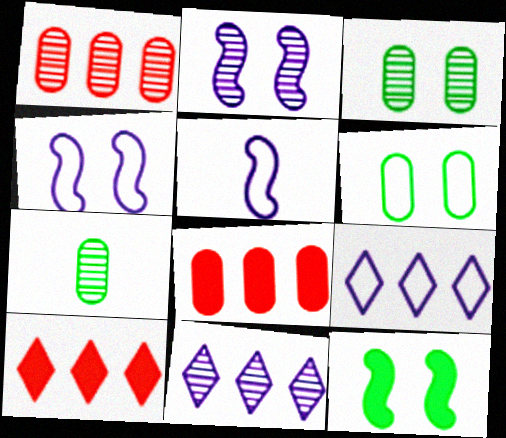[[3, 5, 10], 
[4, 7, 10]]